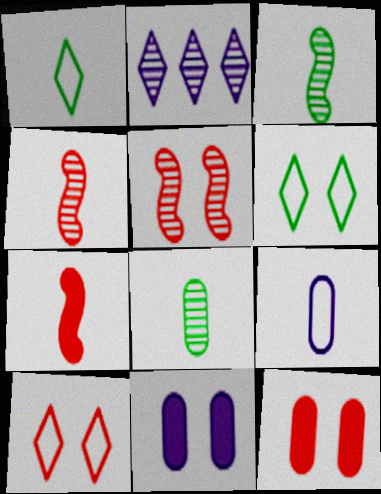[[2, 5, 8], 
[5, 6, 11], 
[5, 10, 12]]